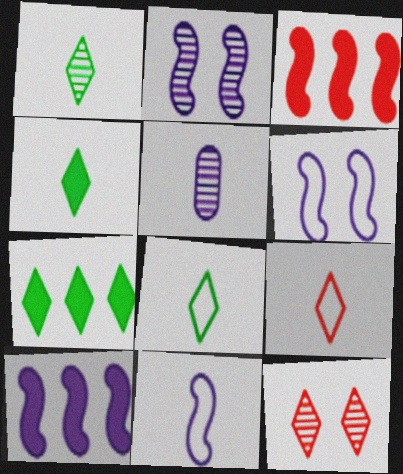[[1, 4, 8], 
[2, 10, 11]]